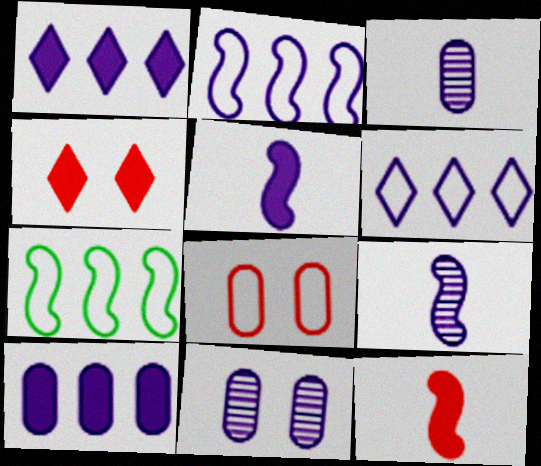[[3, 4, 7], 
[5, 6, 11]]